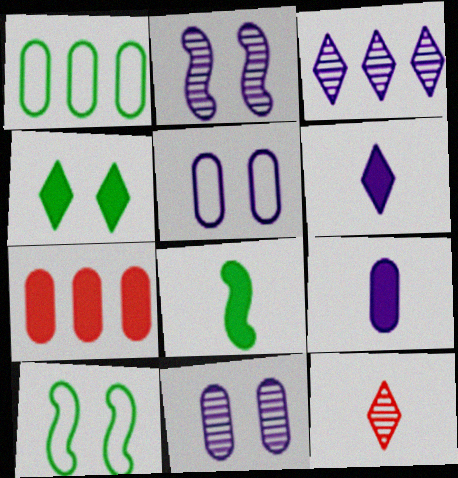[]